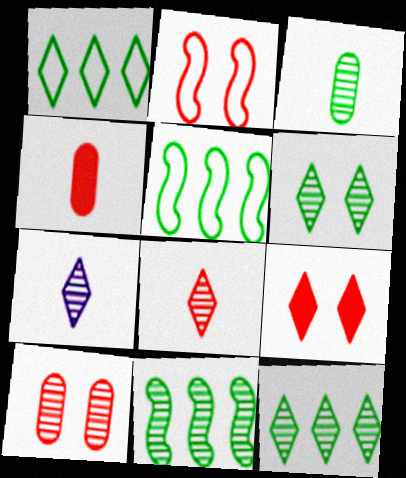[[1, 7, 9], 
[2, 9, 10], 
[3, 6, 11], 
[7, 10, 11]]